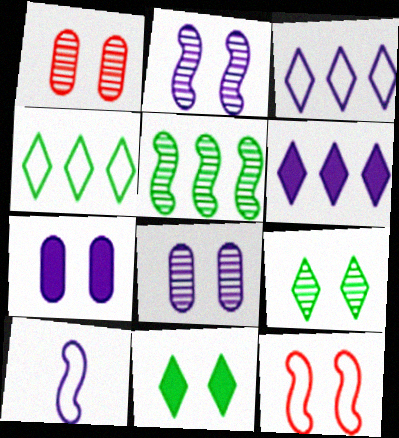[[1, 2, 9], 
[6, 8, 10], 
[7, 9, 12], 
[8, 11, 12]]